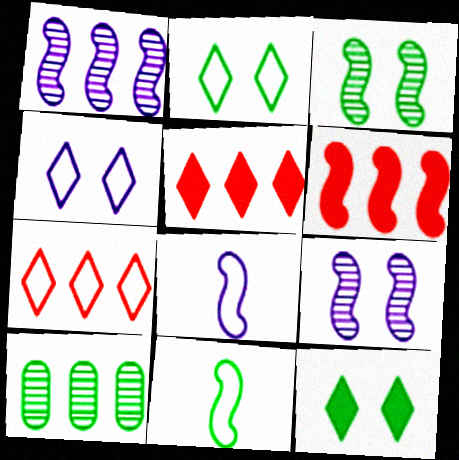[[3, 6, 8], 
[6, 9, 11], 
[10, 11, 12]]